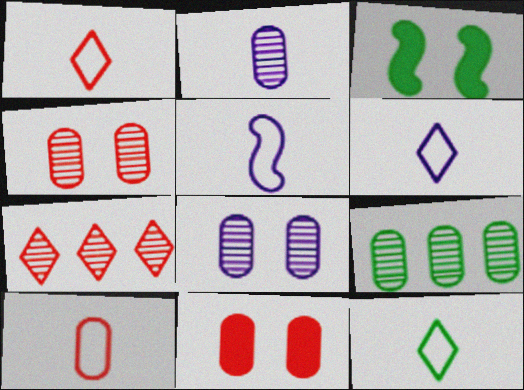[[1, 6, 12], 
[2, 4, 9], 
[3, 9, 12], 
[5, 10, 12]]